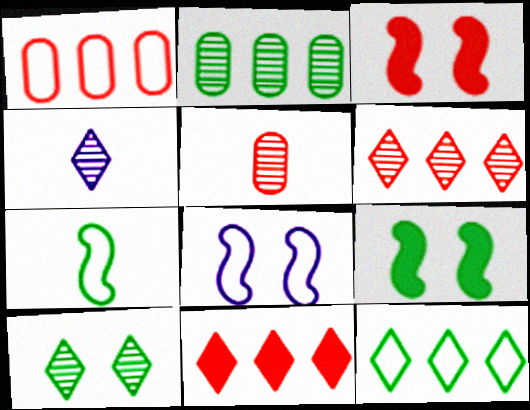[[1, 4, 9], 
[4, 6, 10]]